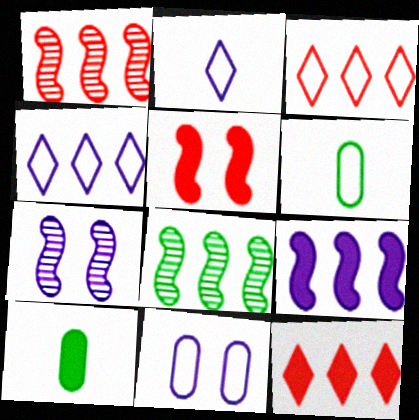[[3, 7, 10], 
[6, 7, 12]]